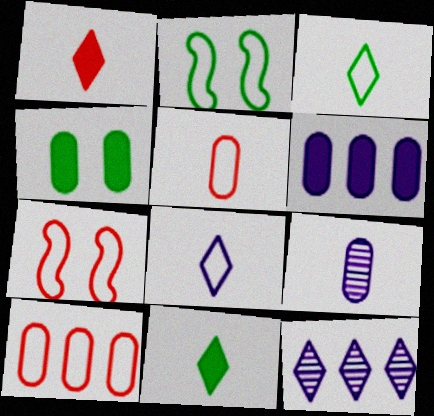[[2, 8, 10], 
[4, 9, 10]]